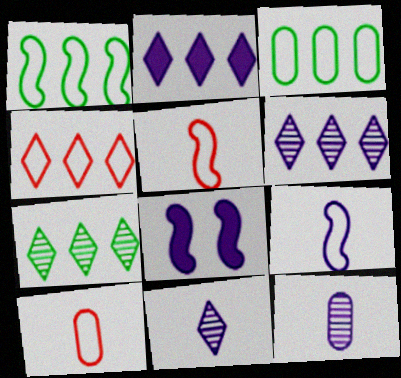[[2, 4, 7], 
[7, 8, 10]]